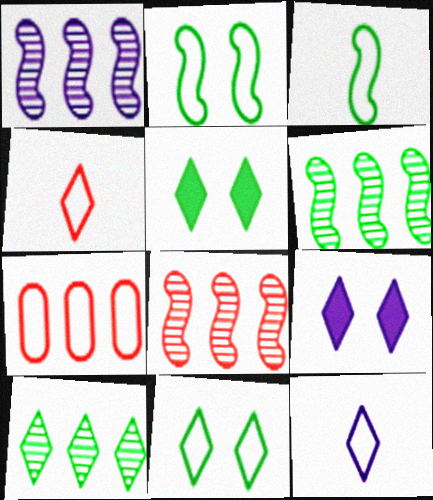[[1, 6, 8], 
[2, 7, 12], 
[4, 9, 10]]